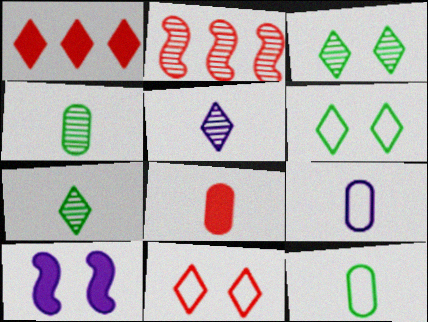[[1, 5, 6], 
[2, 8, 11], 
[4, 8, 9]]